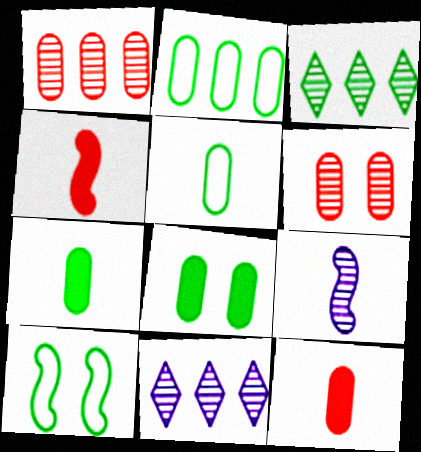[[3, 6, 9], 
[3, 7, 10], 
[10, 11, 12]]